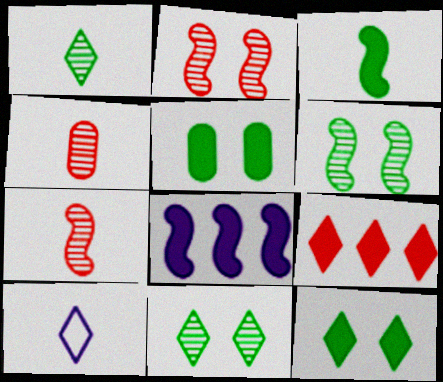[[3, 4, 10], 
[9, 10, 11]]